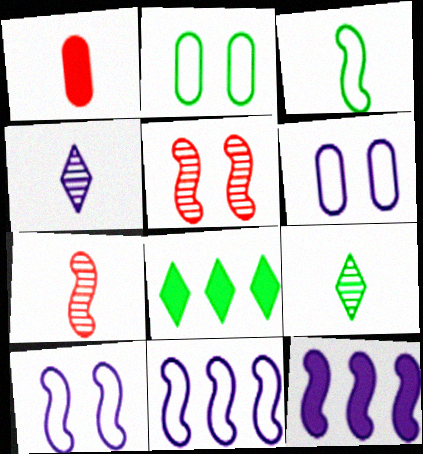[[1, 3, 4], 
[3, 5, 12], 
[4, 6, 12], 
[6, 7, 8]]